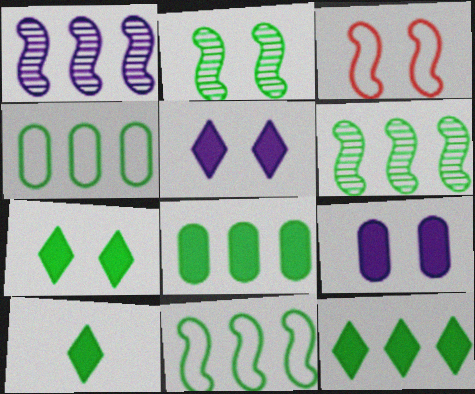[[2, 4, 10], 
[4, 6, 12], 
[7, 10, 12]]